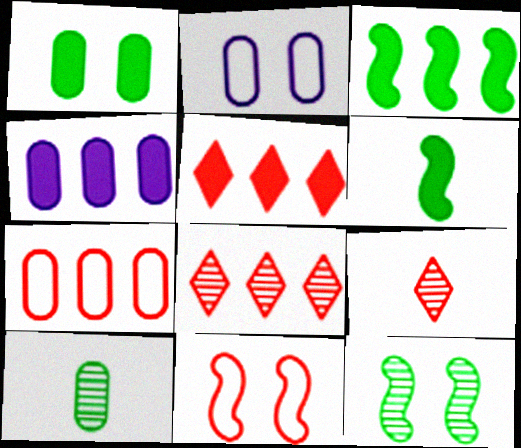[[2, 3, 9], 
[2, 6, 8], 
[3, 4, 5]]